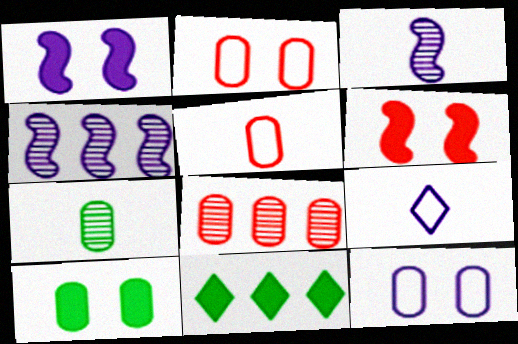[[2, 3, 11]]